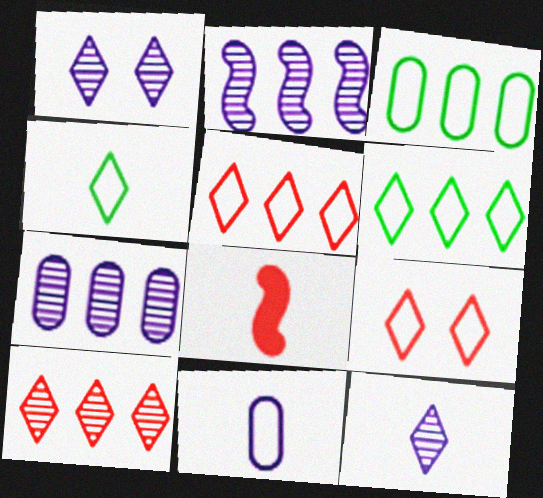[[1, 3, 8]]